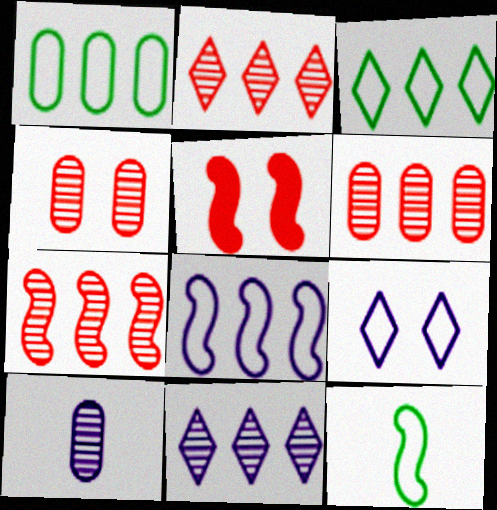[[2, 6, 7], 
[3, 5, 10]]